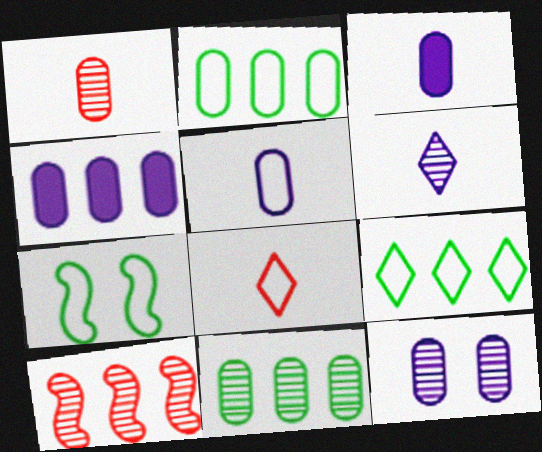[[1, 11, 12], 
[4, 5, 12], 
[4, 9, 10]]